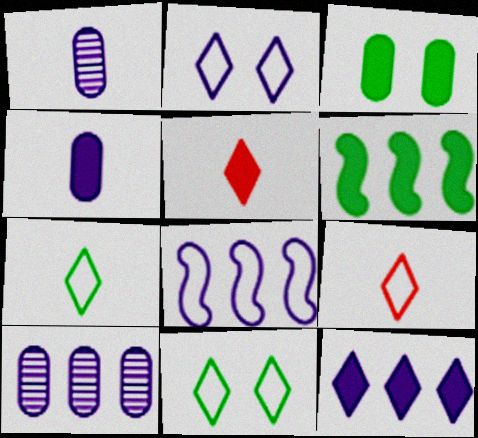[[8, 10, 12]]